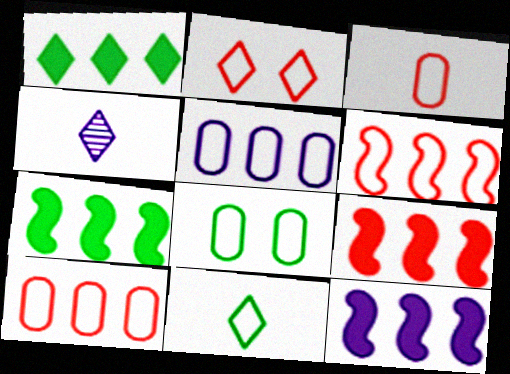[[1, 2, 4], 
[2, 3, 6], 
[3, 5, 8], 
[4, 8, 9], 
[7, 9, 12]]